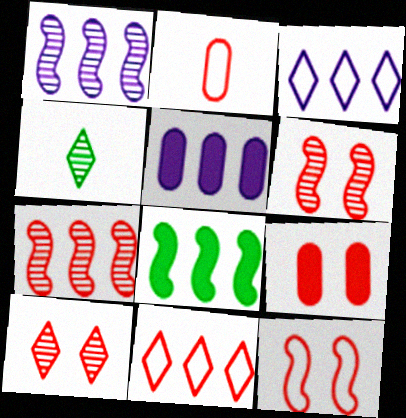[[1, 3, 5], 
[2, 11, 12], 
[4, 5, 12], 
[9, 10, 12]]